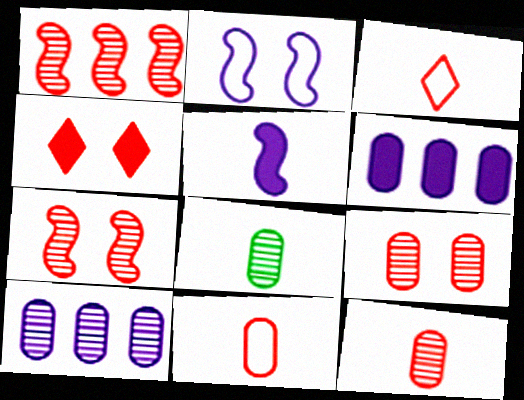[[1, 4, 11], 
[3, 5, 8], 
[8, 9, 10]]